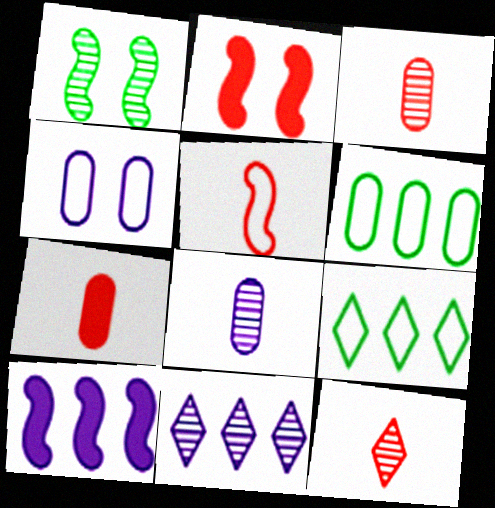[[1, 3, 11], 
[1, 5, 10], 
[2, 8, 9], 
[4, 5, 9], 
[5, 7, 12]]